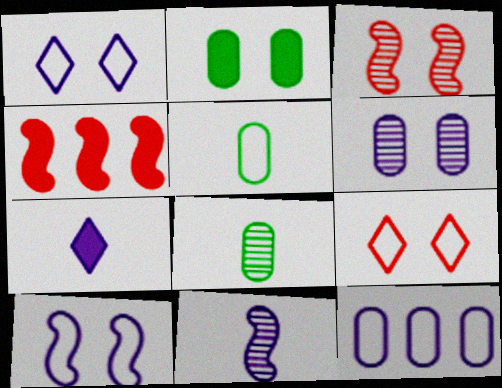[[1, 2, 3], 
[1, 4, 8], 
[2, 4, 7]]